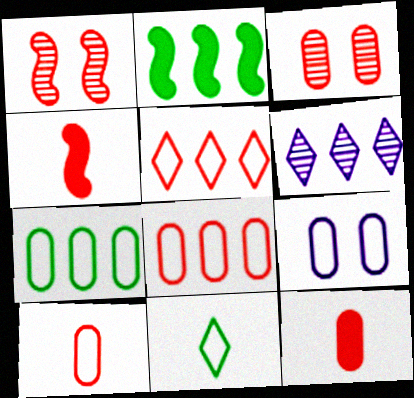[[1, 5, 12], 
[2, 6, 8], 
[3, 4, 5], 
[3, 8, 12], 
[7, 9, 10]]